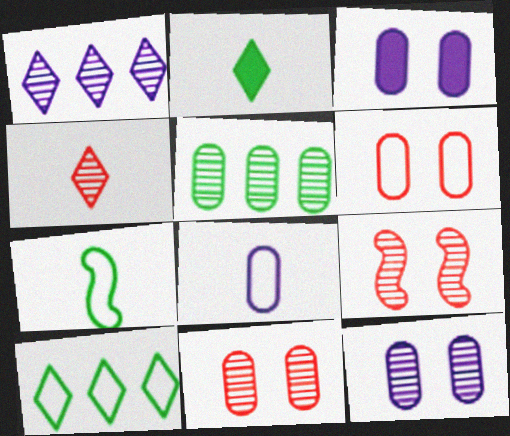[]